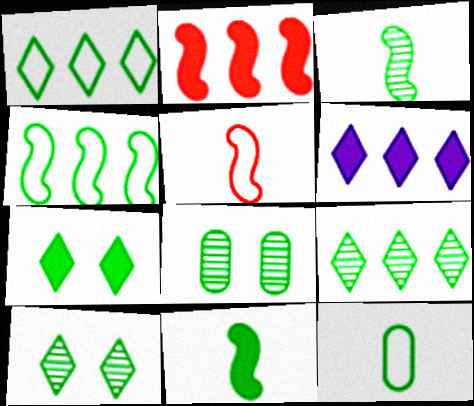[[1, 8, 11], 
[3, 8, 9], 
[5, 6, 8]]